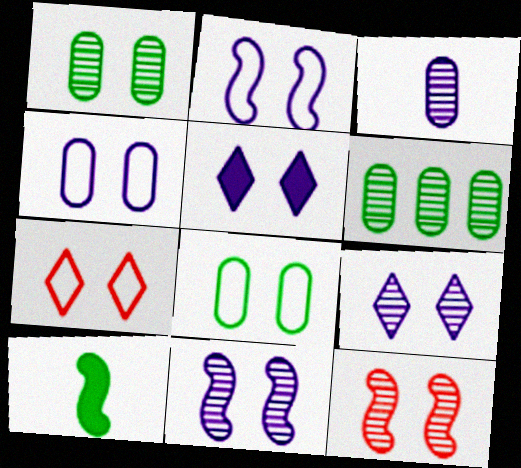[[1, 9, 12], 
[2, 7, 8], 
[4, 5, 11], 
[5, 8, 12]]